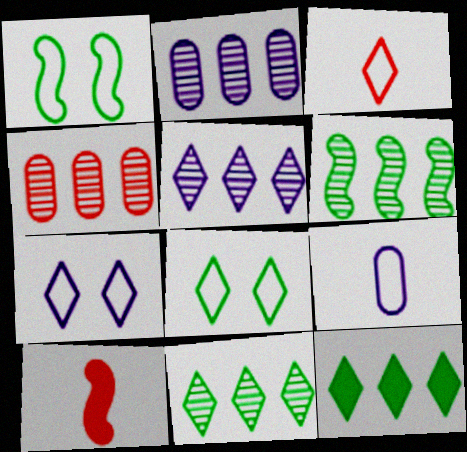[[2, 8, 10], 
[4, 5, 6]]